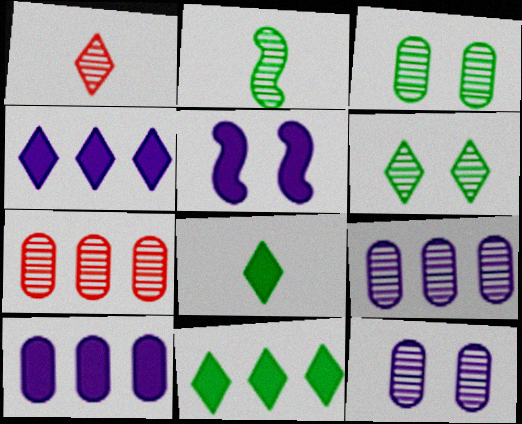[]